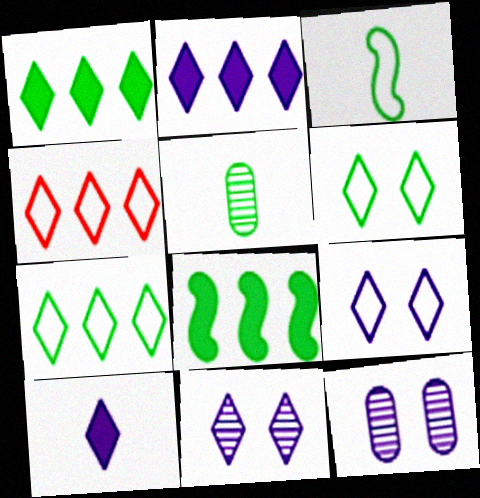[[5, 6, 8]]